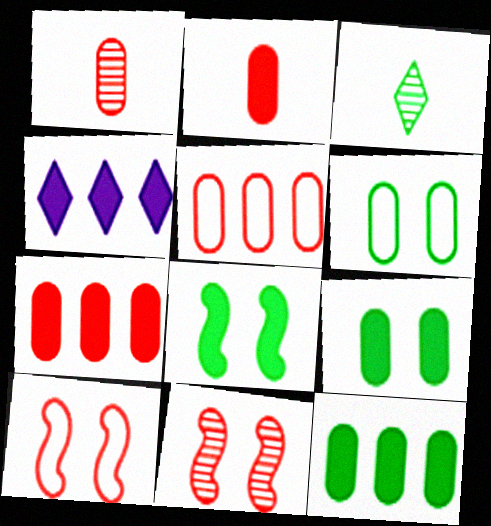[[2, 4, 8]]